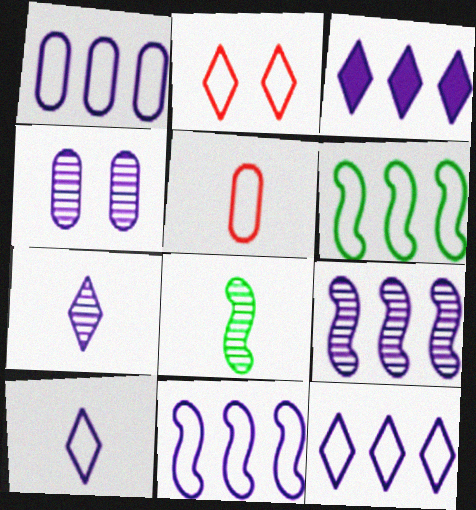[[1, 3, 9], 
[1, 11, 12], 
[4, 7, 9]]